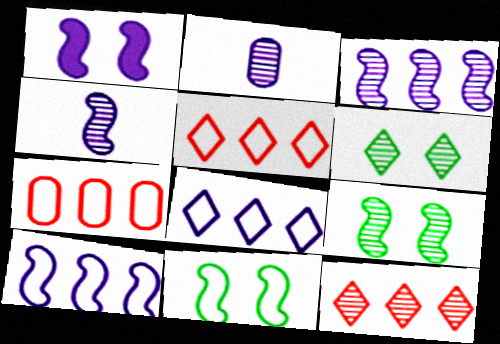[[1, 2, 8], 
[1, 4, 10], 
[2, 9, 12]]